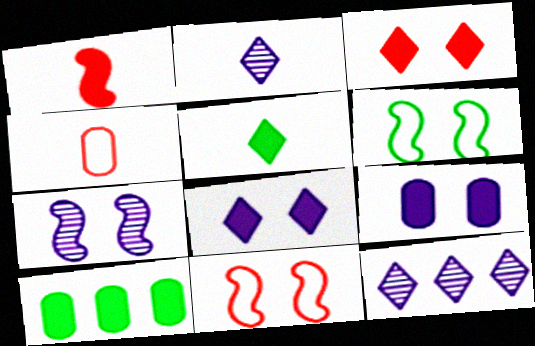[[1, 8, 10], 
[2, 10, 11]]